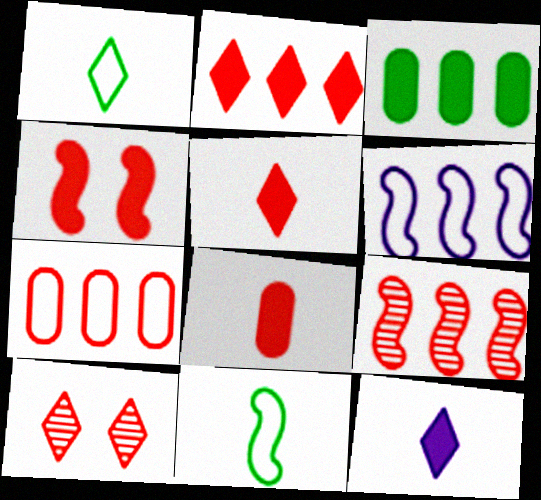[[2, 4, 8], 
[2, 7, 9], 
[3, 4, 12]]